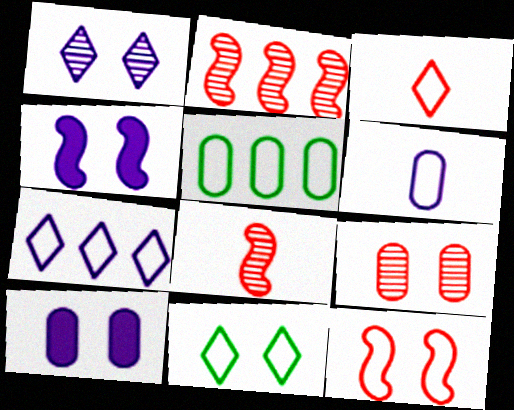[[3, 7, 11], 
[4, 9, 11]]